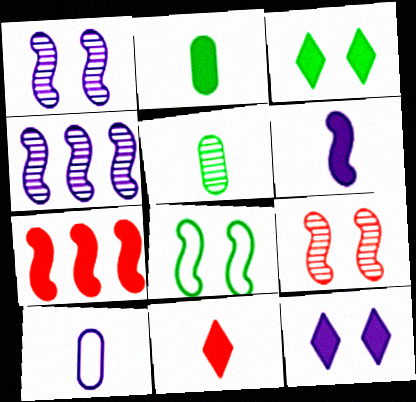[[2, 6, 11], 
[2, 7, 12], 
[4, 10, 12]]